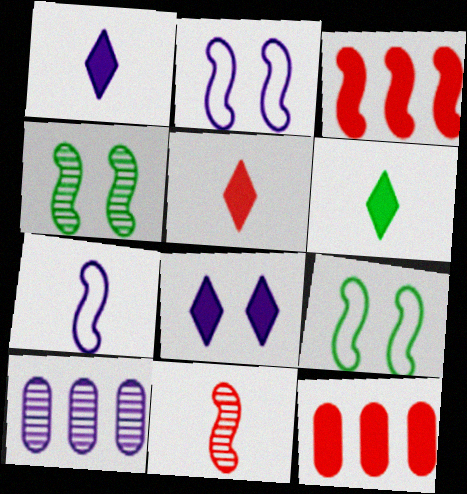[[1, 2, 10], 
[1, 5, 6], 
[3, 4, 7], 
[5, 9, 10], 
[7, 8, 10]]